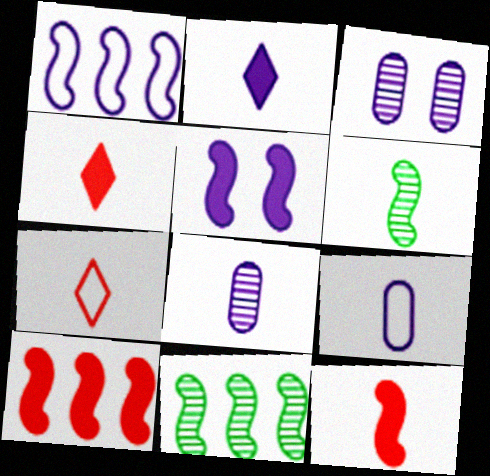[[1, 2, 3], 
[1, 10, 11], 
[4, 6, 9]]